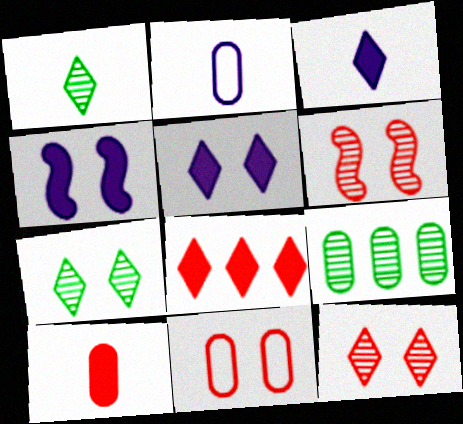[[4, 7, 11]]